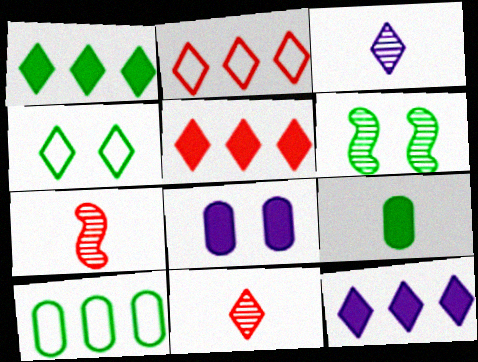[[1, 5, 12], 
[3, 4, 5], 
[4, 11, 12]]